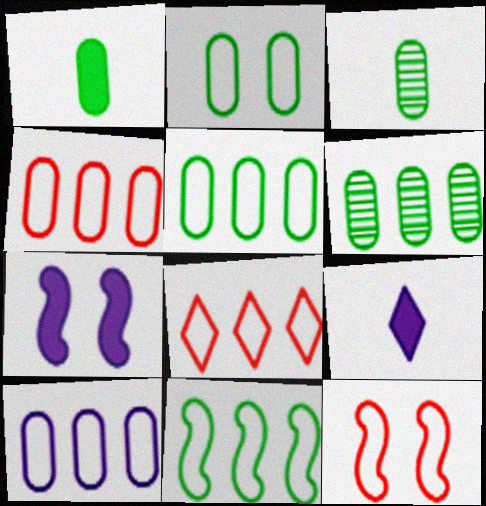[[1, 2, 6], 
[3, 7, 8], 
[4, 5, 10], 
[6, 9, 12], 
[8, 10, 11]]